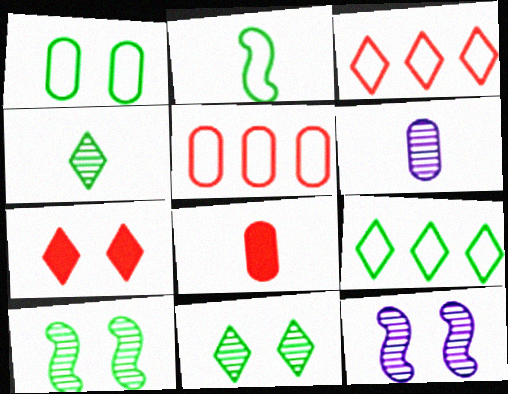[[1, 2, 9], 
[1, 7, 12], 
[8, 9, 12]]